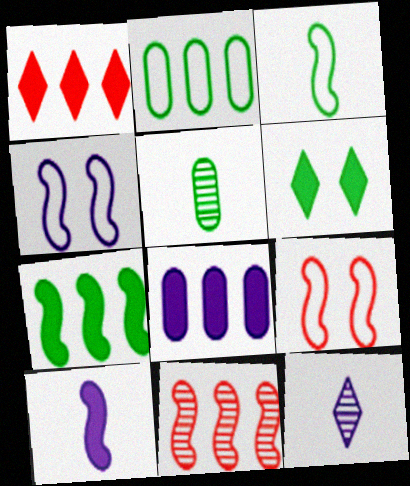[[1, 4, 5], 
[1, 7, 8], 
[4, 8, 12]]